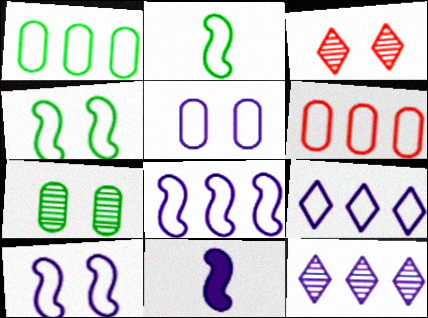[[1, 3, 11], 
[5, 11, 12]]